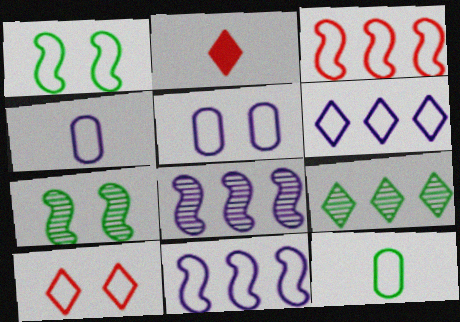[[1, 5, 10], 
[10, 11, 12]]